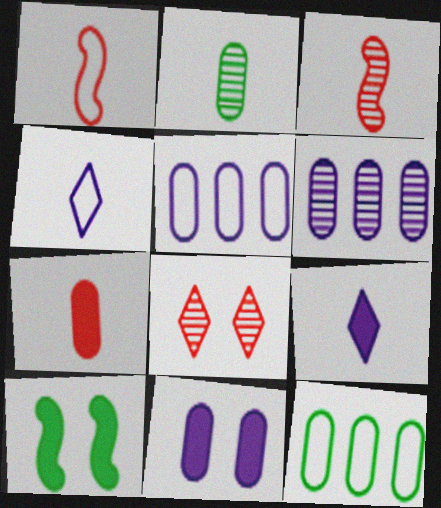[[1, 2, 9]]